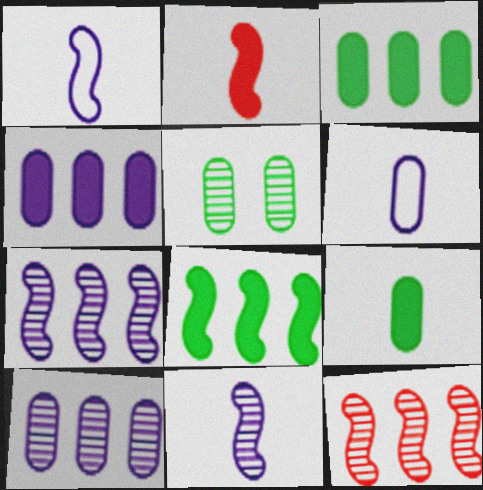[]